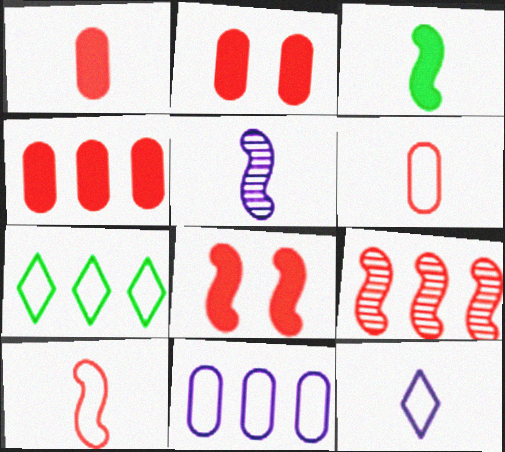[[1, 2, 4], 
[2, 5, 7], 
[3, 5, 10], 
[8, 9, 10]]